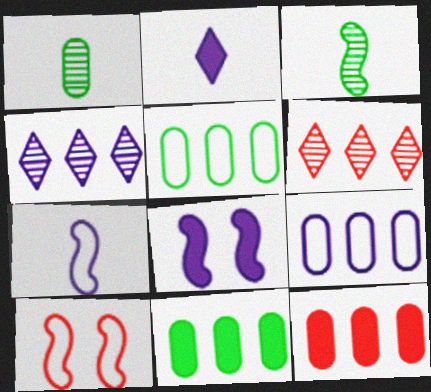[]